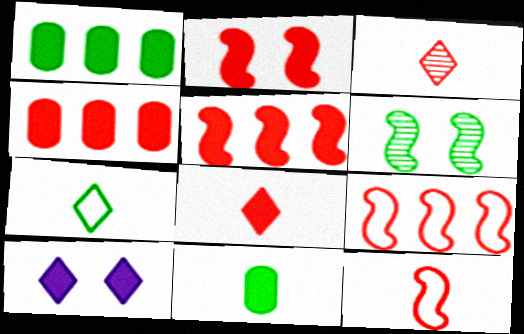[[1, 6, 7], 
[2, 4, 8], 
[5, 10, 11]]